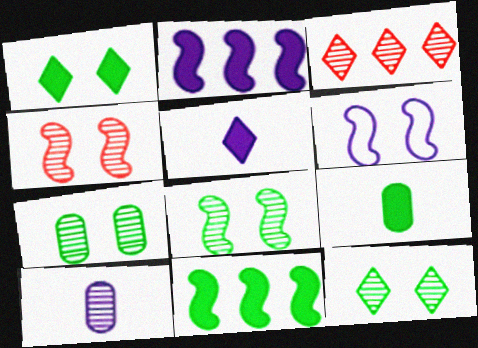[[1, 9, 11], 
[3, 6, 9], 
[3, 8, 10], 
[7, 8, 12]]